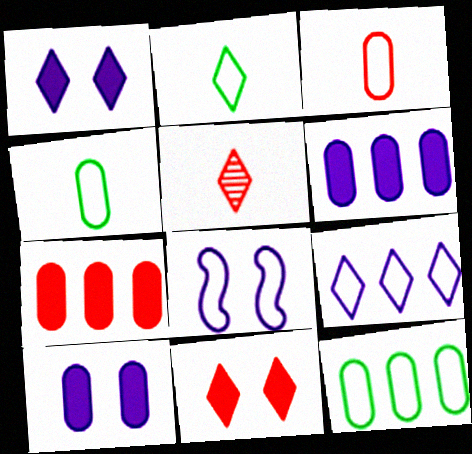[]